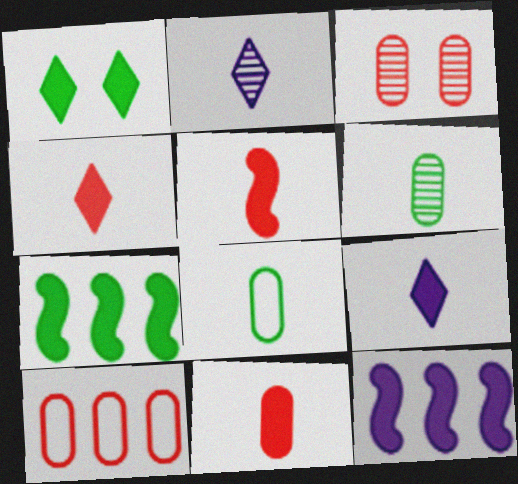[[1, 11, 12], 
[2, 5, 8], 
[3, 10, 11], 
[4, 5, 11]]